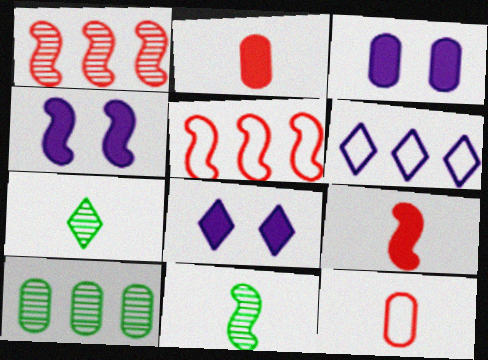[[3, 4, 8], 
[3, 5, 7], 
[3, 10, 12], 
[4, 5, 11]]